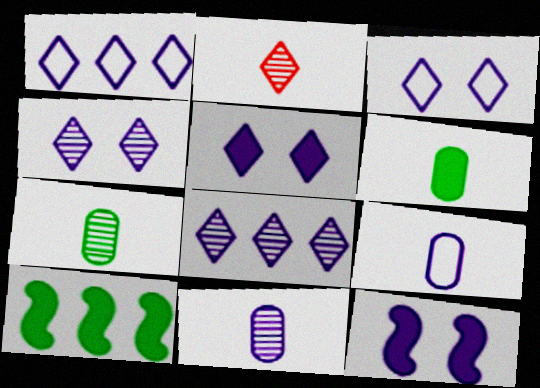[[1, 11, 12], 
[3, 4, 5], 
[8, 9, 12]]